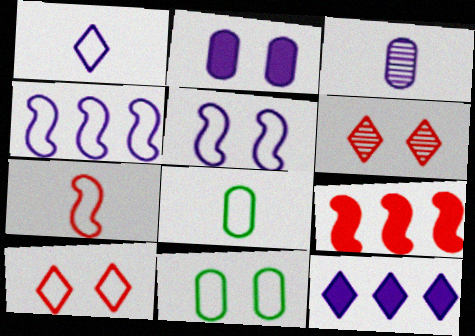[[1, 7, 8], 
[3, 5, 12], 
[4, 8, 10], 
[5, 10, 11]]